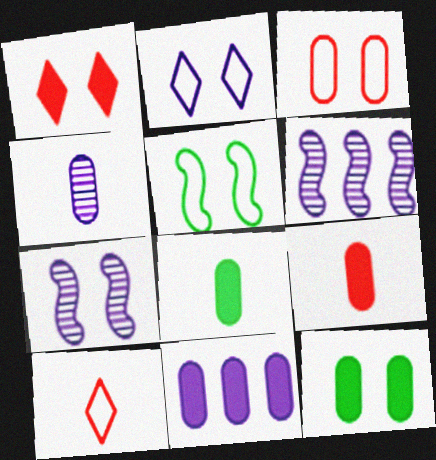[[2, 3, 5], 
[6, 10, 12], 
[9, 11, 12]]